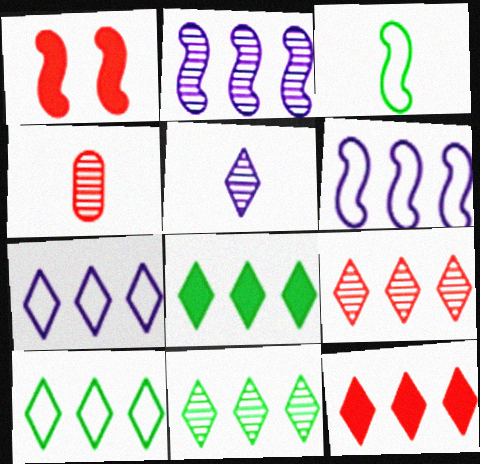[[1, 2, 3], 
[7, 8, 9], 
[7, 11, 12], 
[8, 10, 11]]